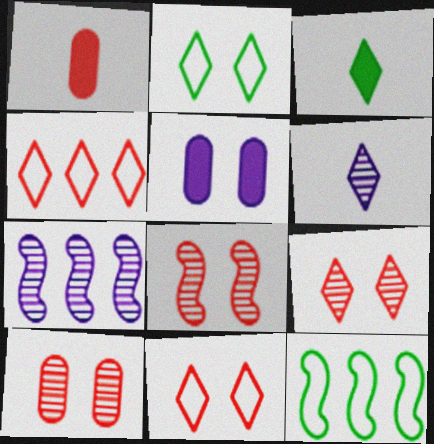[[1, 2, 7], 
[1, 4, 8], 
[2, 5, 8], 
[8, 9, 10]]